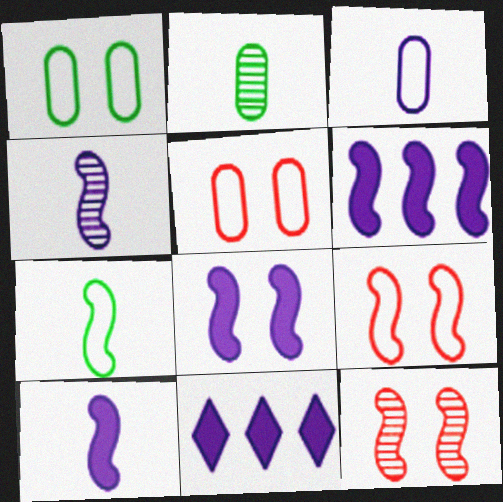[[2, 9, 11], 
[6, 7, 12], 
[6, 8, 10]]